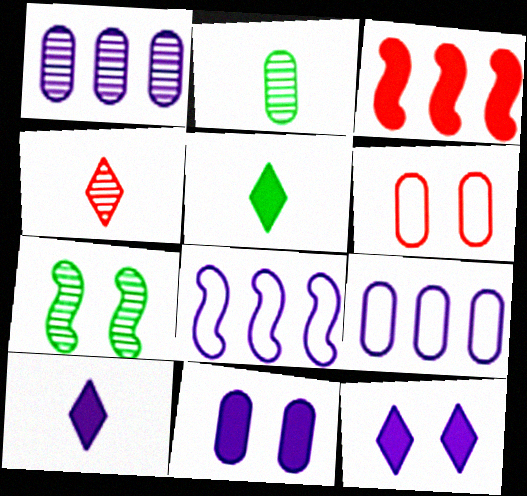[[1, 4, 7], 
[3, 4, 6], 
[3, 5, 11], 
[6, 7, 12]]